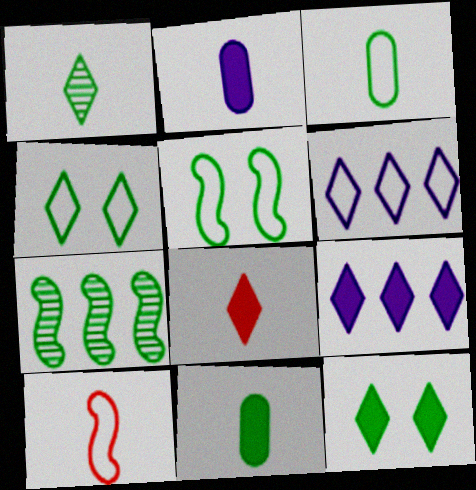[[1, 2, 10], 
[3, 7, 12], 
[4, 7, 11], 
[8, 9, 12]]